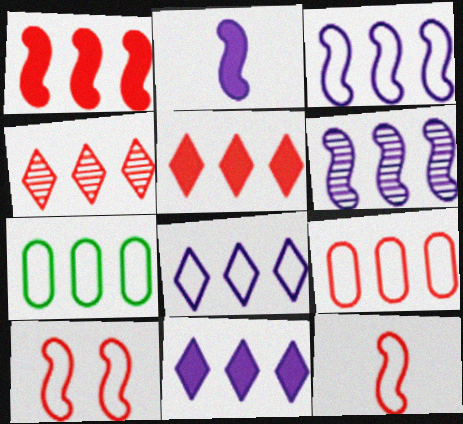[[1, 4, 9], 
[5, 6, 7]]